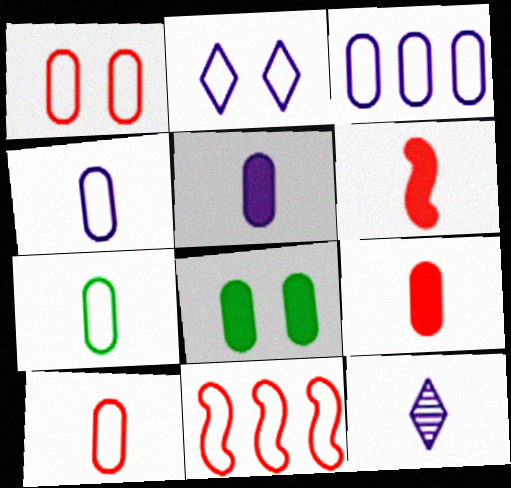[[1, 3, 7], 
[2, 7, 11], 
[4, 7, 10], 
[6, 7, 12], 
[8, 11, 12]]